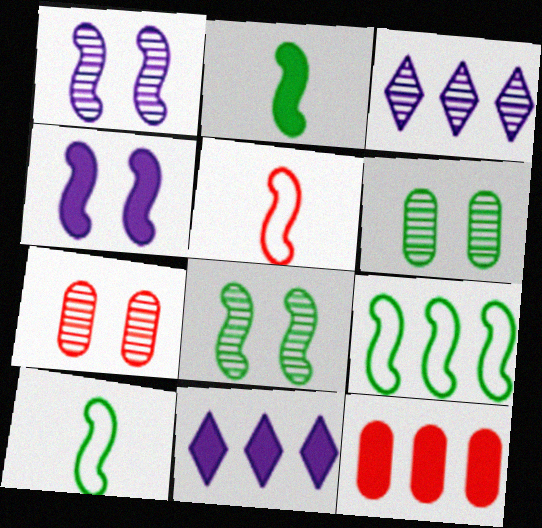[[2, 8, 9], 
[3, 9, 12], 
[5, 6, 11], 
[7, 10, 11]]